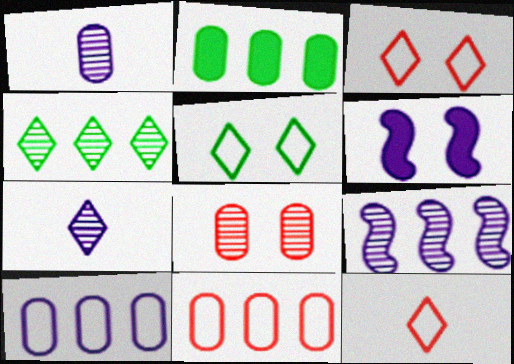[[5, 6, 8], 
[6, 7, 10]]